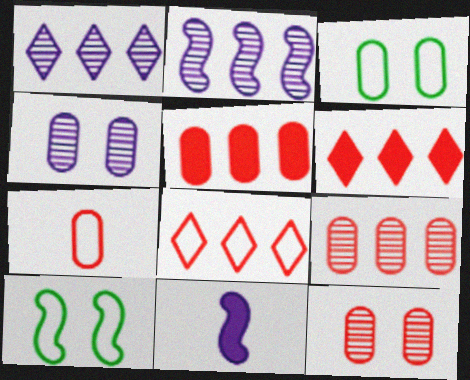[[5, 7, 12]]